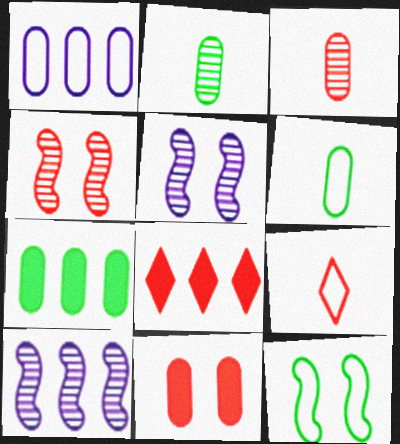[[1, 2, 11], 
[1, 9, 12], 
[5, 6, 8], 
[5, 7, 9]]